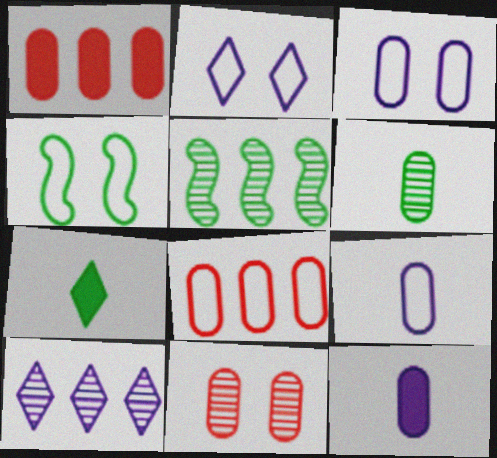[[1, 3, 6]]